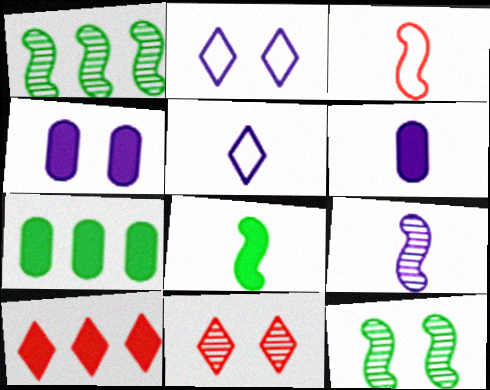[[3, 8, 9], 
[4, 8, 10], 
[5, 6, 9]]